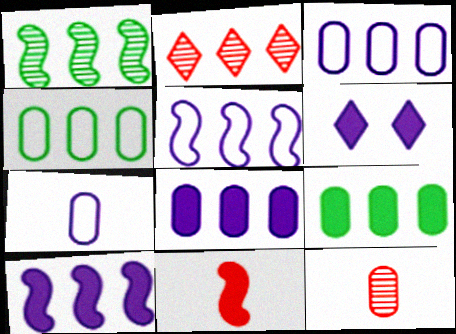[[2, 4, 10], 
[2, 5, 9], 
[6, 9, 11]]